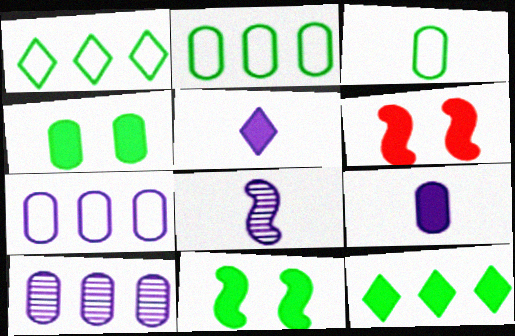[[6, 9, 12]]